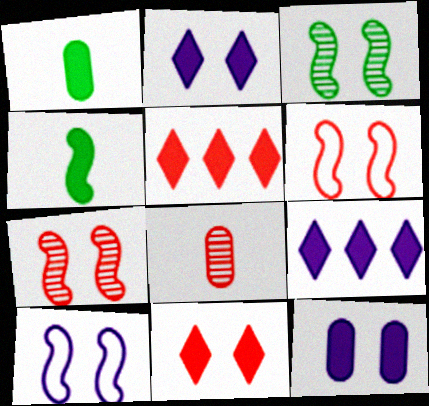[[4, 5, 12], 
[5, 6, 8]]